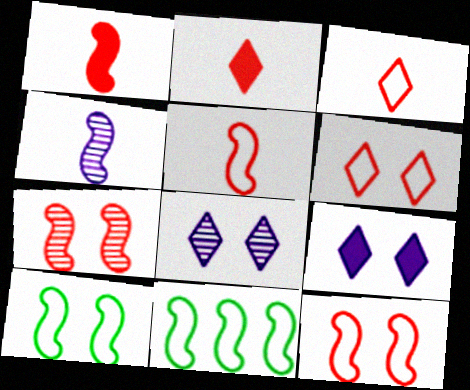[]